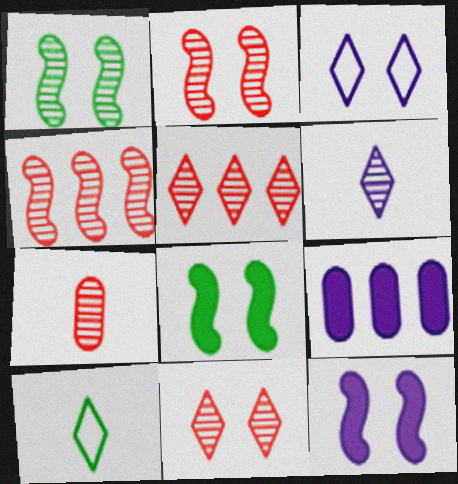[[2, 5, 7], 
[2, 9, 10], 
[4, 7, 11]]